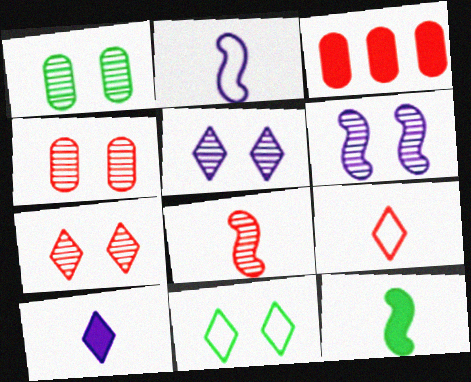[[1, 6, 7], 
[2, 8, 12]]